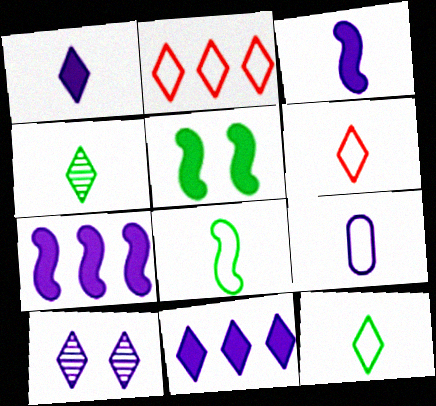[[1, 4, 6], 
[6, 8, 9], 
[7, 9, 10]]